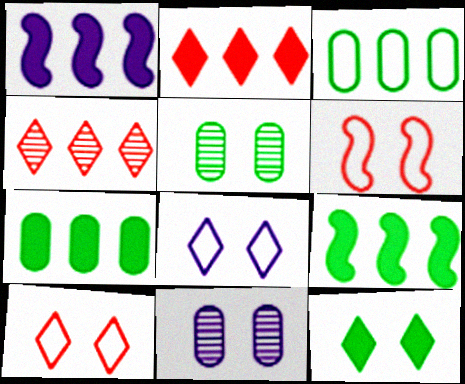[[1, 2, 7], 
[1, 3, 4], 
[6, 11, 12]]